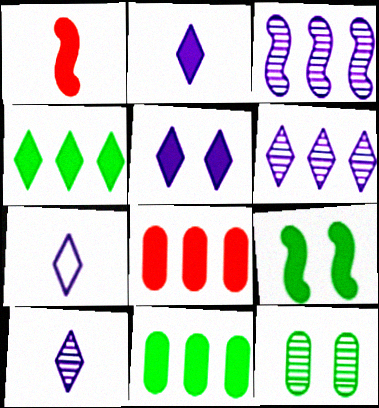[[1, 5, 11], 
[2, 7, 10], 
[2, 8, 9], 
[5, 6, 7]]